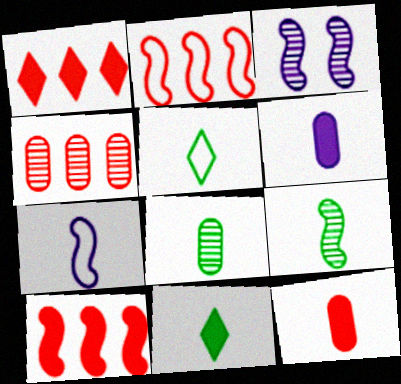[[1, 2, 4]]